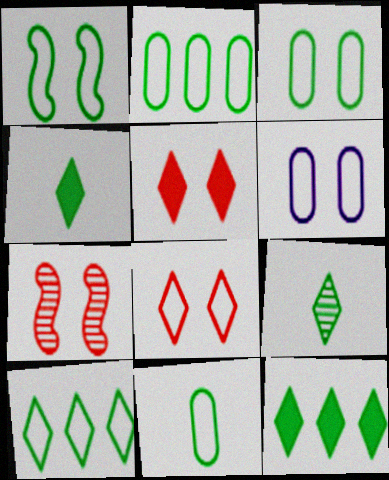[[1, 6, 8], 
[1, 10, 11], 
[2, 3, 11]]